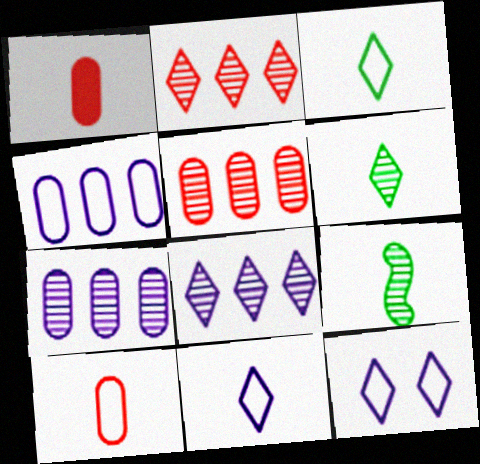[[1, 9, 11]]